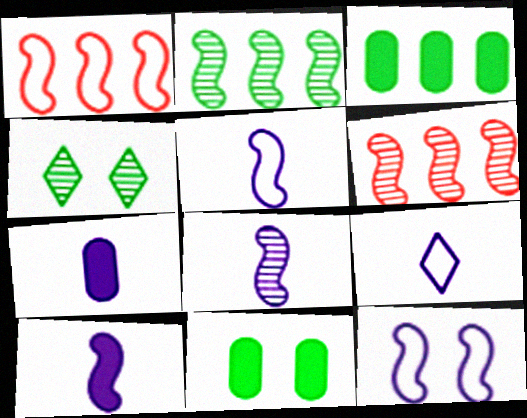[[1, 4, 7], 
[5, 8, 10], 
[6, 9, 11], 
[7, 8, 9]]